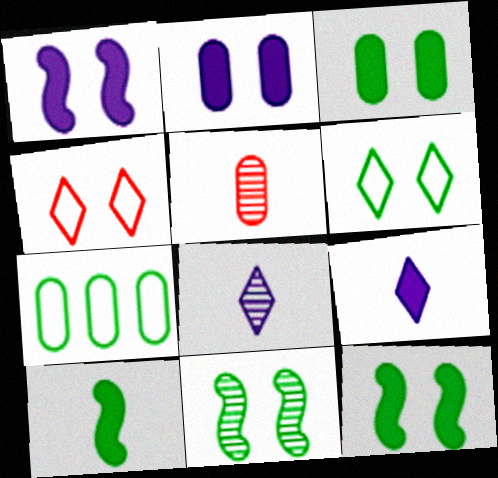[[2, 4, 11], 
[2, 5, 7], 
[3, 6, 11]]